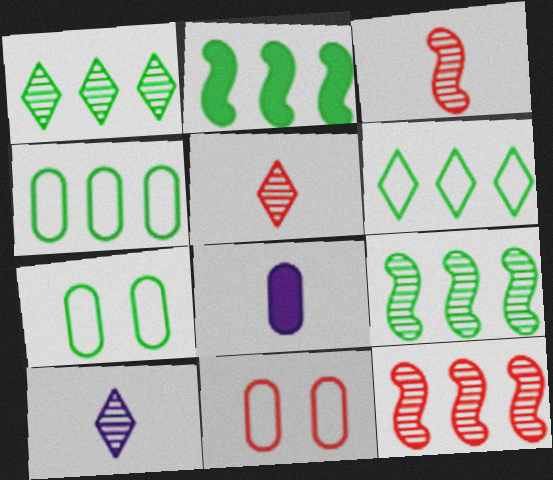[[1, 2, 4], 
[2, 10, 11]]